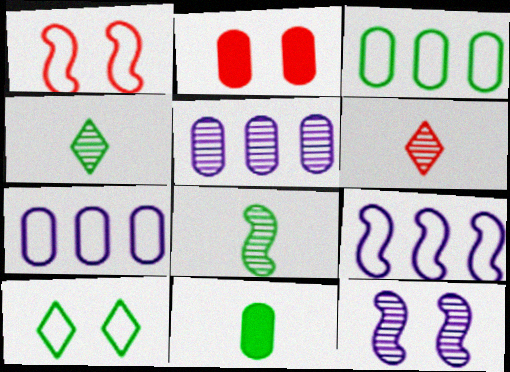[[2, 4, 9], 
[2, 10, 12]]